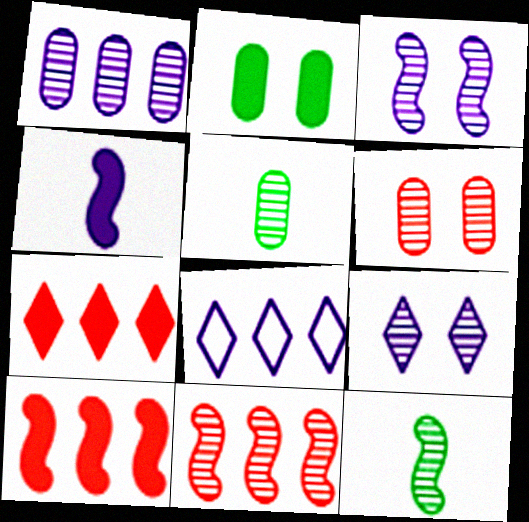[[1, 5, 6], 
[2, 4, 7], 
[3, 11, 12], 
[5, 9, 11]]